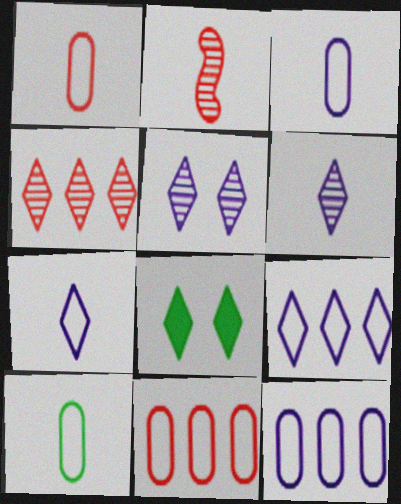[[1, 3, 10], 
[2, 8, 12], 
[4, 7, 8]]